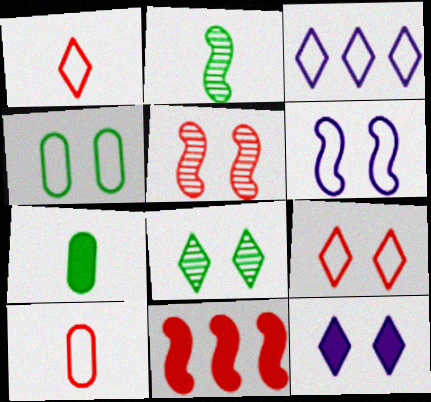[[2, 6, 11], 
[3, 5, 7], 
[4, 5, 12], 
[4, 6, 9], 
[7, 11, 12], 
[8, 9, 12]]